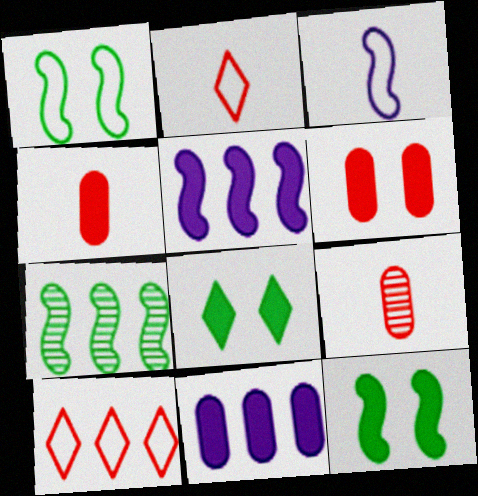[[4, 5, 8], 
[7, 10, 11]]